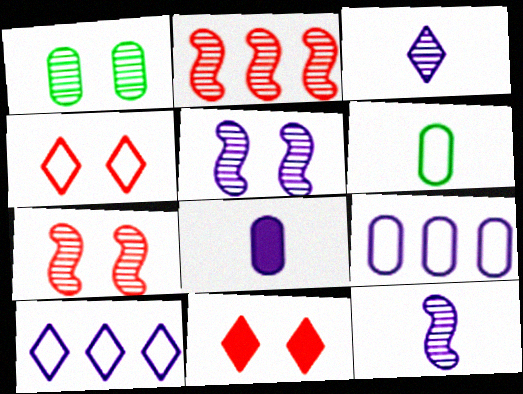[[1, 2, 3], 
[5, 8, 10]]